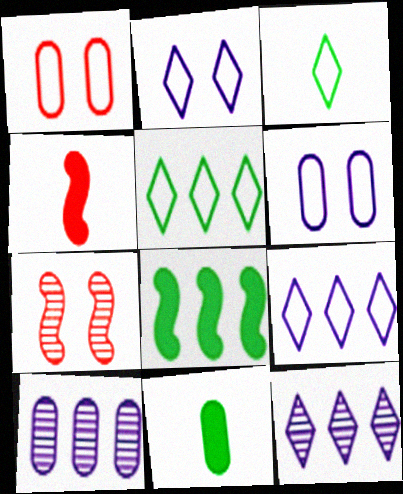[[1, 10, 11], 
[7, 9, 11]]